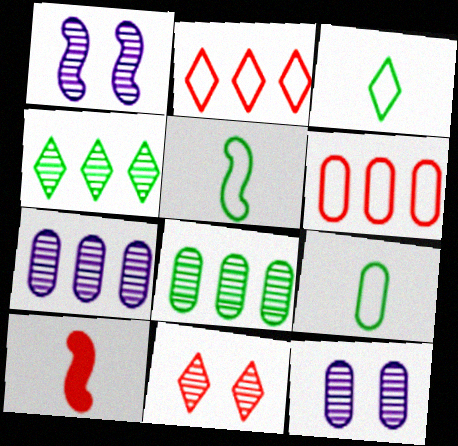[[3, 5, 9], 
[6, 10, 11]]